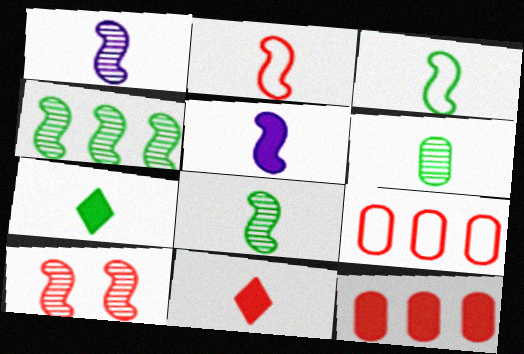[[1, 4, 10], 
[2, 5, 8], 
[3, 6, 7], 
[9, 10, 11]]